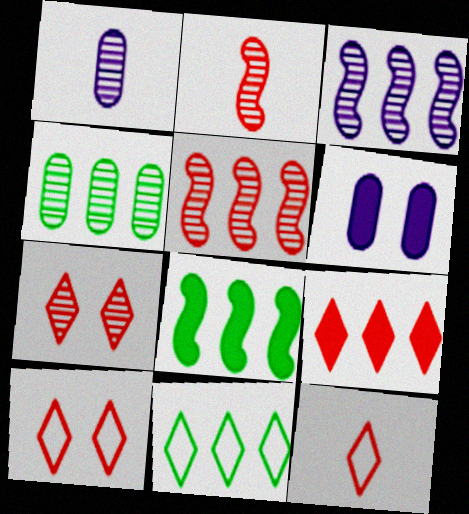[[1, 8, 10], 
[2, 6, 11], 
[4, 8, 11], 
[7, 9, 12]]